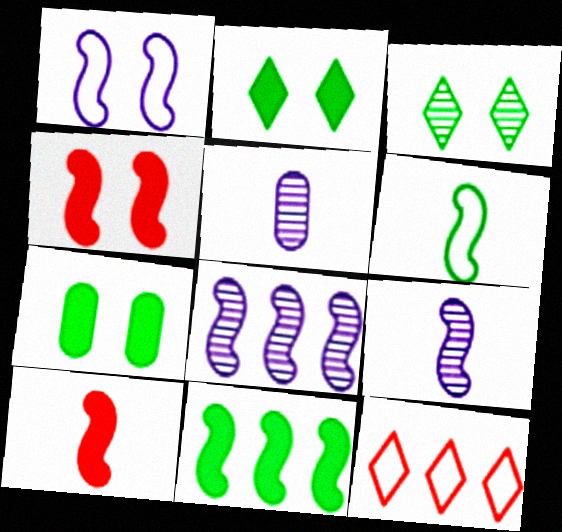[[4, 6, 8], 
[6, 9, 10], 
[7, 9, 12]]